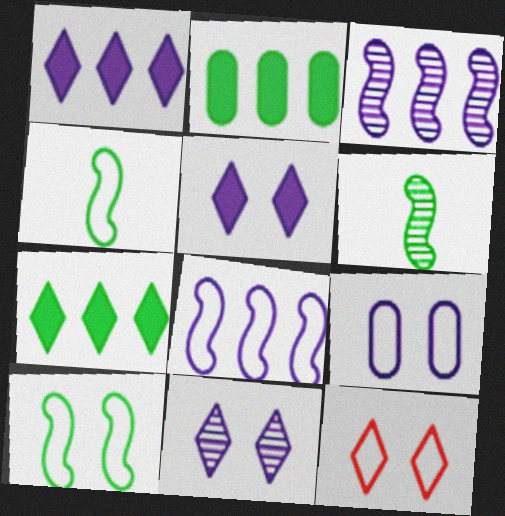[[9, 10, 12]]